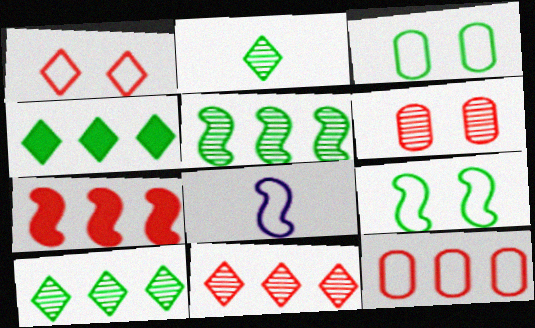[[4, 6, 8], 
[7, 11, 12]]